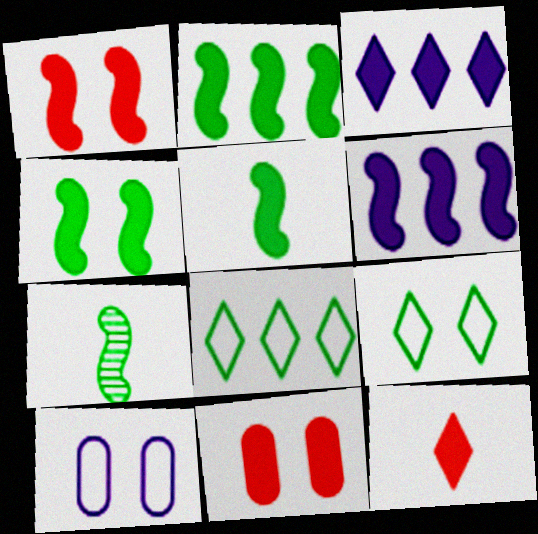[[1, 5, 6], 
[2, 4, 5], 
[3, 5, 11]]